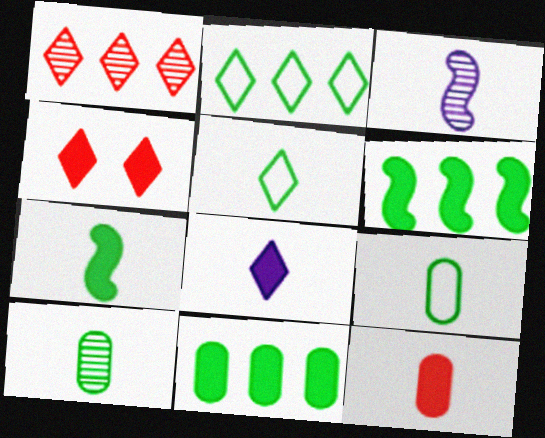[[3, 5, 12], 
[5, 7, 10], 
[7, 8, 12]]